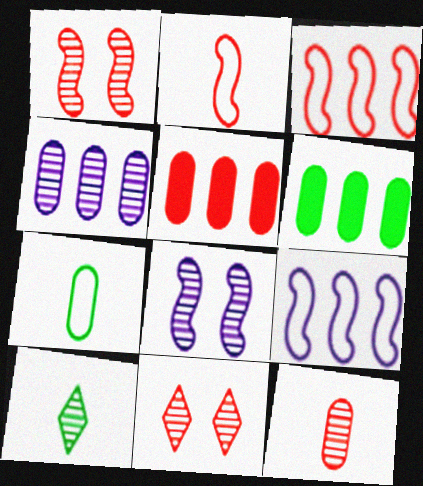[[1, 4, 10], 
[2, 5, 11]]